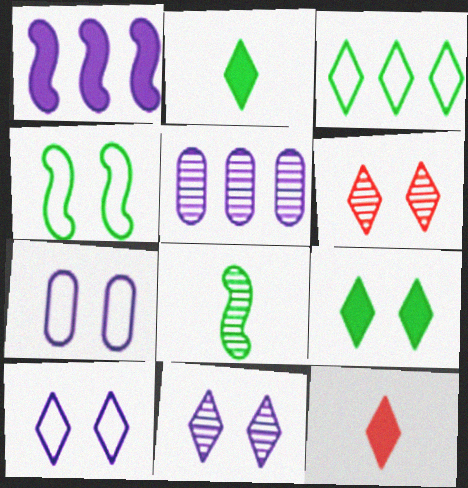[[3, 11, 12], 
[4, 5, 12], 
[5, 6, 8], 
[6, 9, 10]]